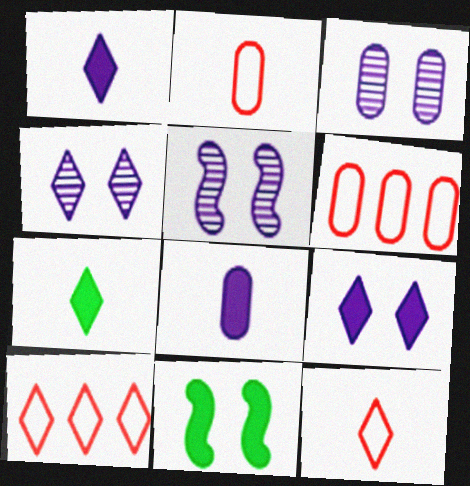[[3, 4, 5], 
[4, 7, 10], 
[5, 6, 7]]